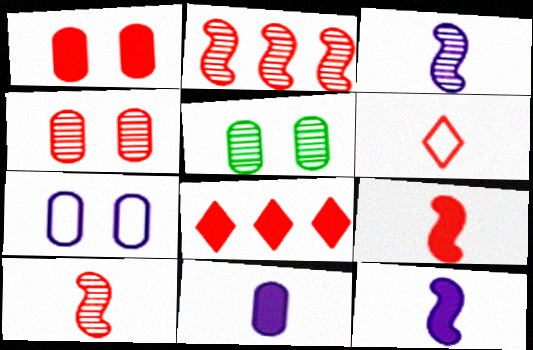[[1, 2, 6], 
[1, 5, 7], 
[1, 8, 9]]